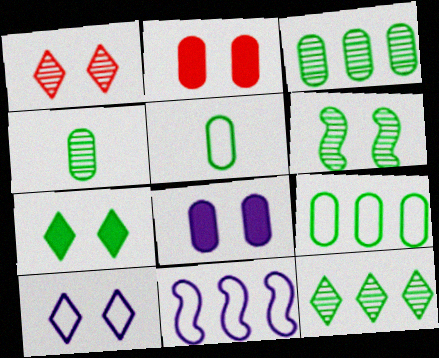[[1, 7, 10], 
[2, 6, 10], 
[4, 6, 12]]